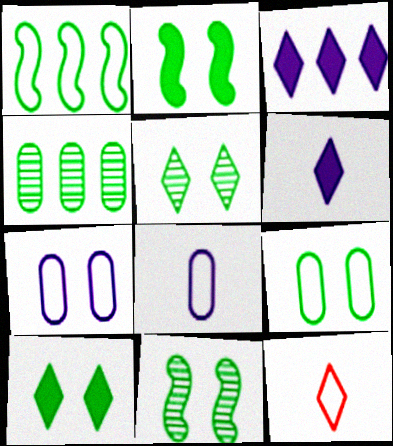[[1, 7, 12], 
[2, 5, 9], 
[3, 5, 12], 
[9, 10, 11]]